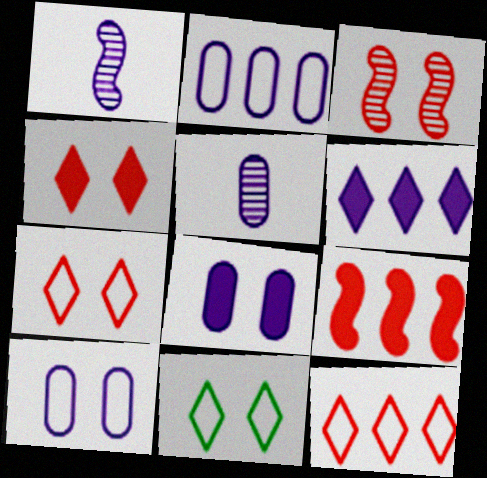[[1, 6, 10], 
[2, 5, 8], 
[3, 8, 11], 
[5, 9, 11]]